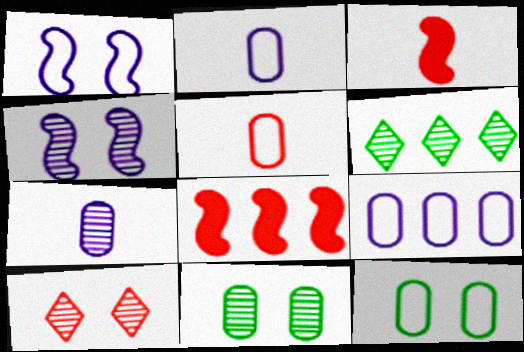[[4, 10, 11], 
[5, 8, 10], 
[5, 9, 12], 
[6, 8, 9]]